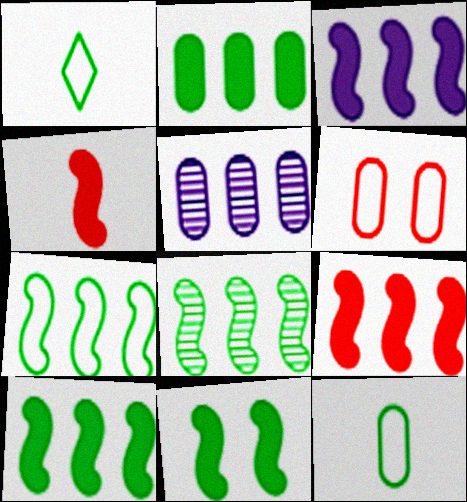[[3, 4, 11], 
[3, 9, 10], 
[7, 8, 10]]